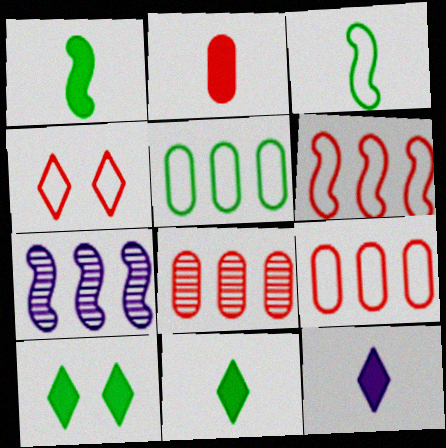[[1, 2, 12]]